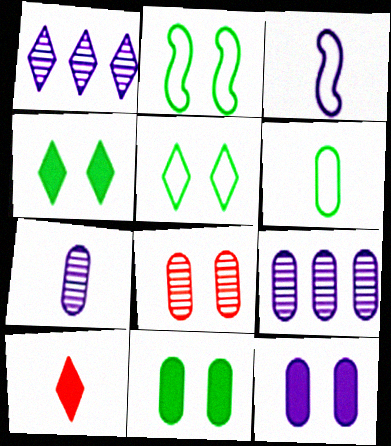[[1, 3, 12], 
[1, 5, 10], 
[2, 9, 10]]